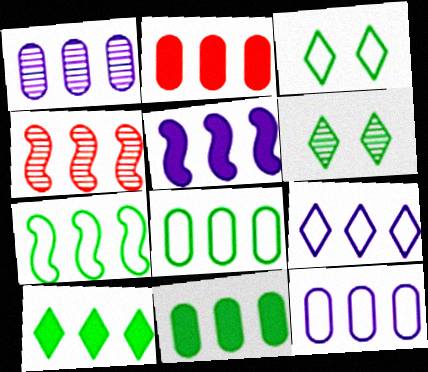[[1, 2, 8], 
[1, 5, 9], 
[2, 5, 10], 
[4, 5, 7], 
[4, 9, 11], 
[4, 10, 12]]